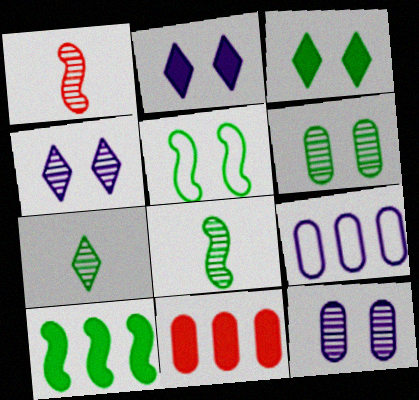[[1, 3, 9], 
[3, 5, 6], 
[5, 8, 10]]